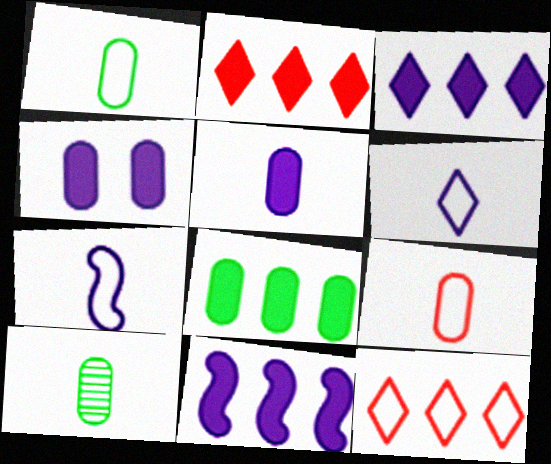[[2, 8, 11], 
[5, 9, 10]]